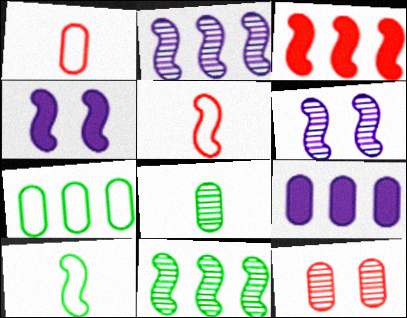[[3, 6, 10], 
[4, 5, 11]]